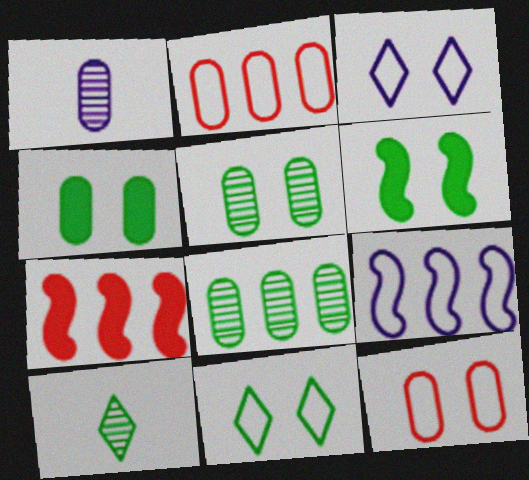[[1, 2, 4], 
[1, 7, 11], 
[5, 6, 11]]